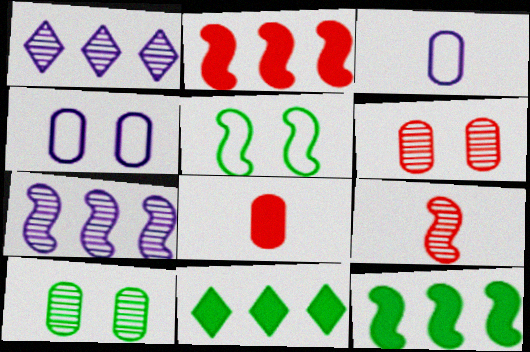[[1, 5, 8], 
[1, 9, 10], 
[4, 9, 11]]